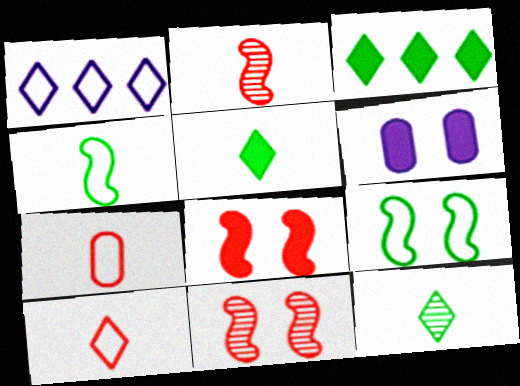[[1, 7, 9]]